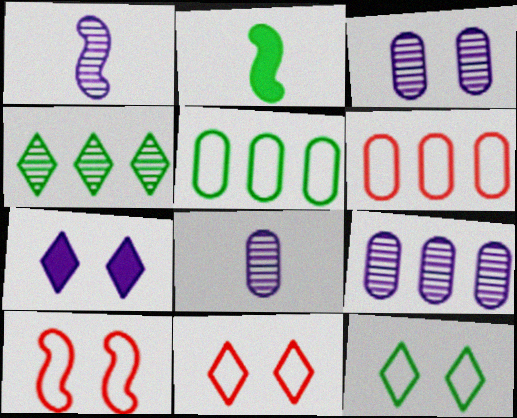[[2, 9, 11], 
[3, 8, 9]]